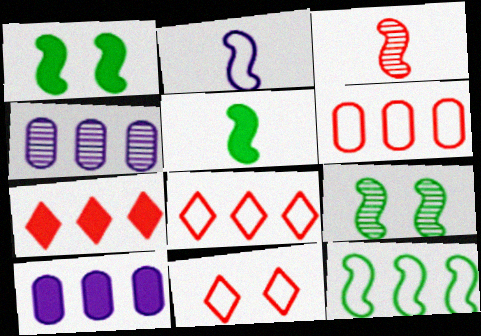[[2, 3, 5], 
[4, 5, 11], 
[4, 7, 12], 
[5, 9, 12]]